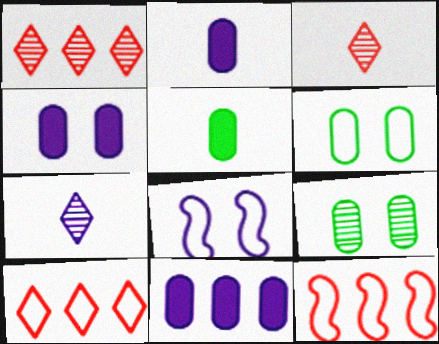[[1, 5, 8], 
[2, 4, 11], 
[7, 8, 11]]